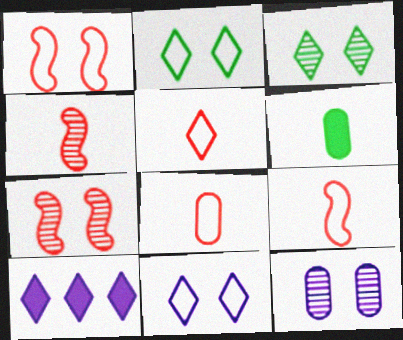[[3, 5, 10], 
[3, 7, 12], 
[5, 8, 9]]